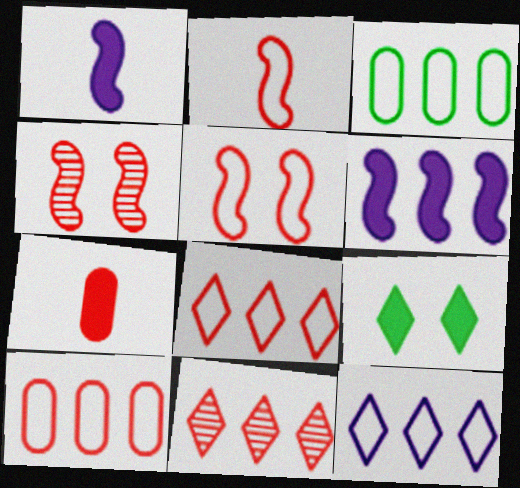[[3, 6, 11], 
[4, 7, 8], 
[5, 7, 11], 
[6, 7, 9]]